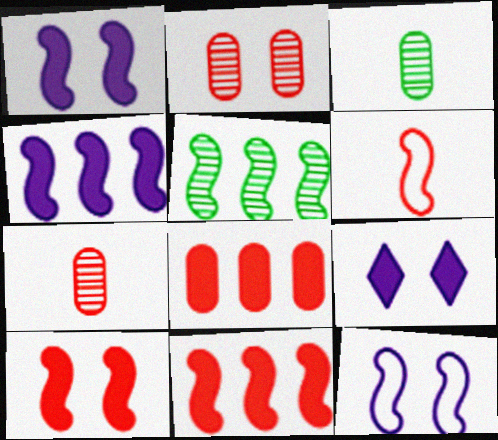[[1, 5, 6]]